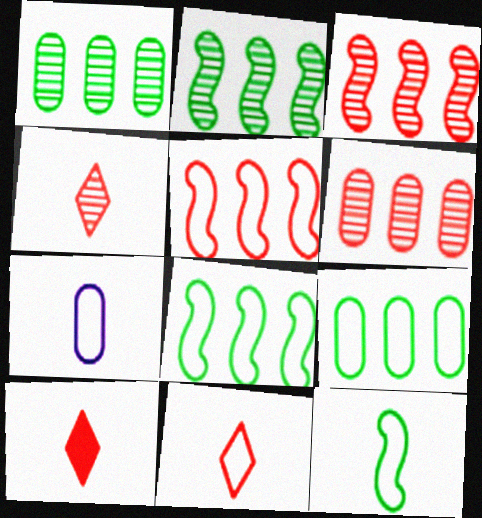[[4, 10, 11], 
[7, 11, 12]]